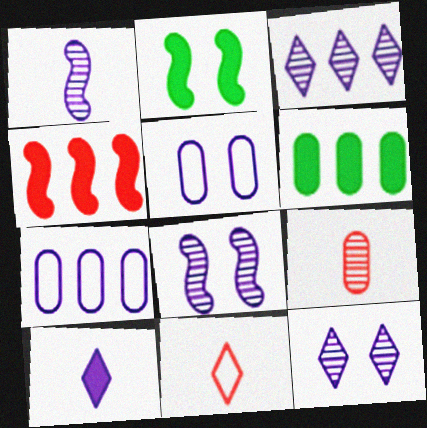[[5, 6, 9], 
[6, 8, 11], 
[7, 8, 10]]